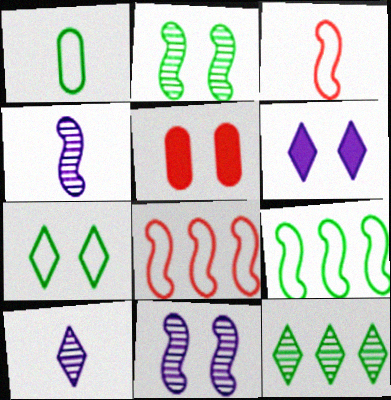[[1, 7, 9], 
[5, 7, 11], 
[5, 9, 10]]